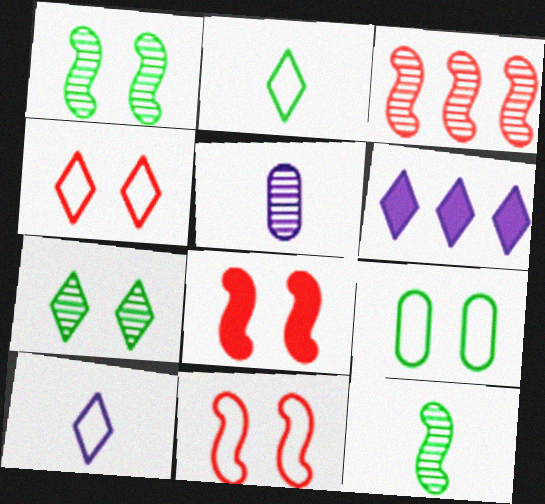[[3, 5, 7]]